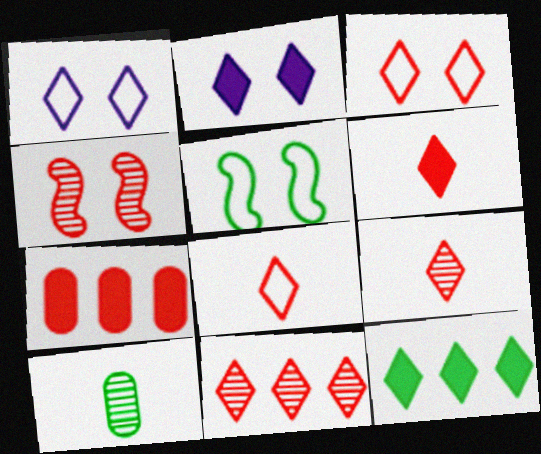[[1, 9, 12], 
[2, 6, 12], 
[3, 6, 11], 
[4, 7, 8], 
[5, 10, 12], 
[6, 8, 9]]